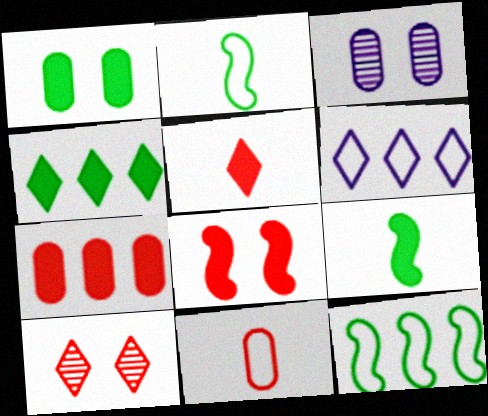[[1, 4, 9], 
[3, 5, 12], 
[5, 7, 8]]